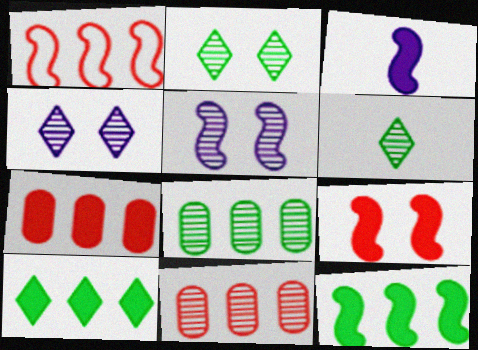[[3, 9, 12], 
[5, 6, 11]]